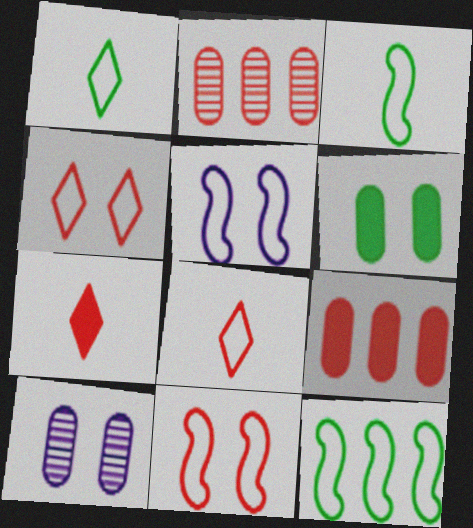[[2, 7, 11], 
[7, 10, 12]]